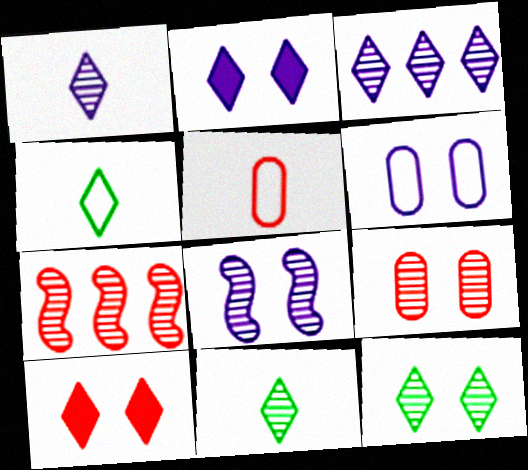[[2, 6, 8], 
[3, 4, 10], 
[5, 7, 10], 
[8, 9, 12]]